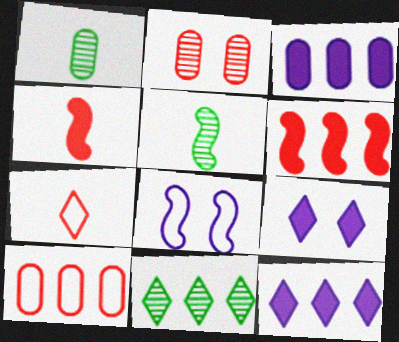[[2, 6, 7], 
[5, 6, 8], 
[5, 9, 10], 
[7, 9, 11]]